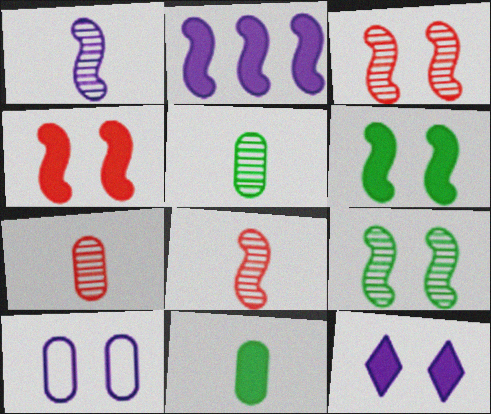[]